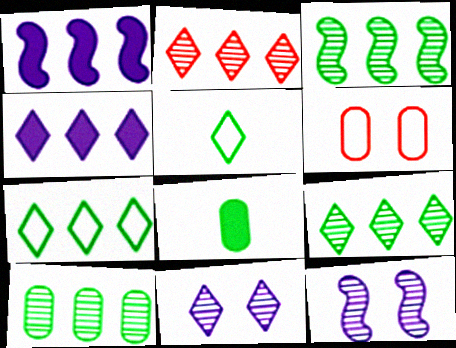[[2, 4, 7], 
[3, 9, 10]]